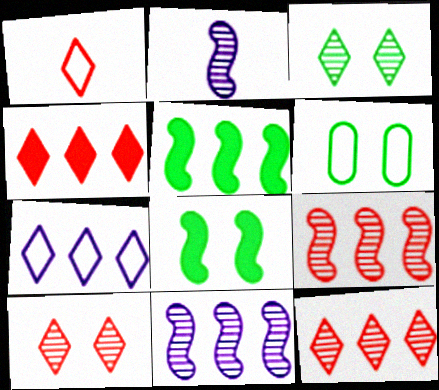[[1, 4, 10], 
[2, 4, 6], 
[3, 6, 8]]